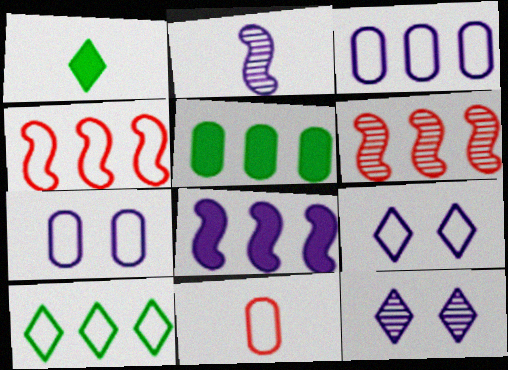[[1, 2, 11], 
[1, 6, 7], 
[3, 4, 10]]